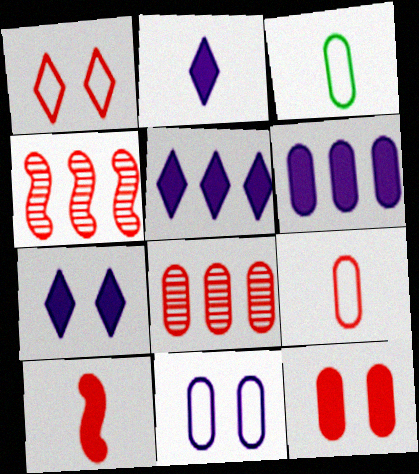[[1, 8, 10], 
[2, 5, 7], 
[3, 4, 7], 
[8, 9, 12]]